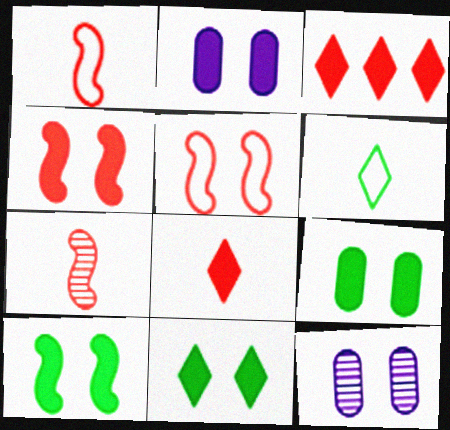[[2, 4, 11], 
[5, 11, 12], 
[9, 10, 11]]